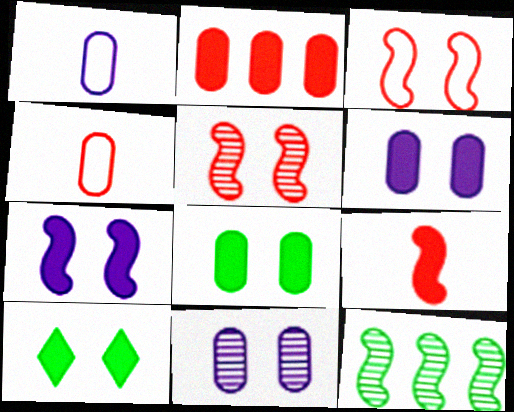[[3, 10, 11]]